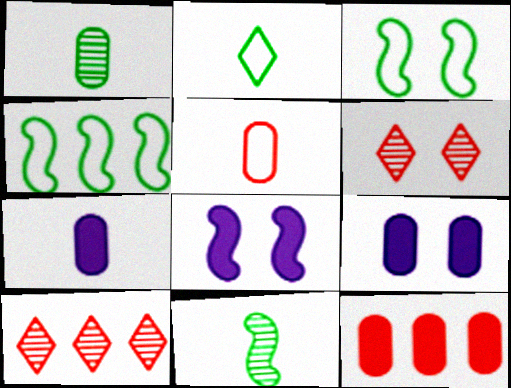[[1, 5, 7], 
[3, 6, 9], 
[3, 7, 10], 
[4, 6, 7]]